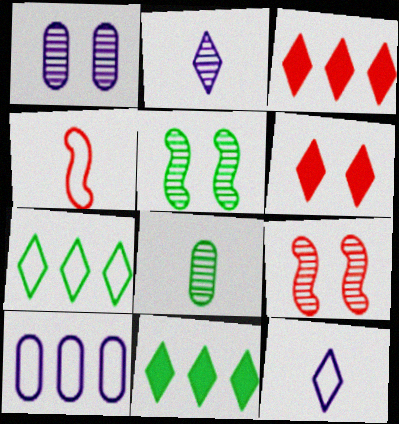[[1, 4, 11], 
[2, 6, 7]]